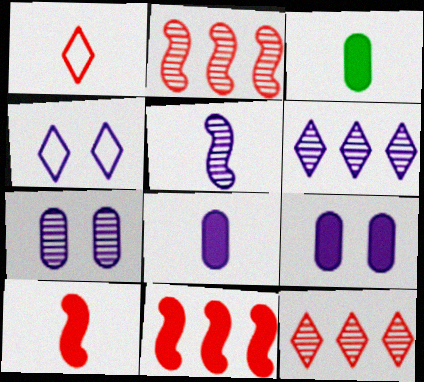[[1, 3, 5], 
[2, 3, 4], 
[5, 6, 7]]